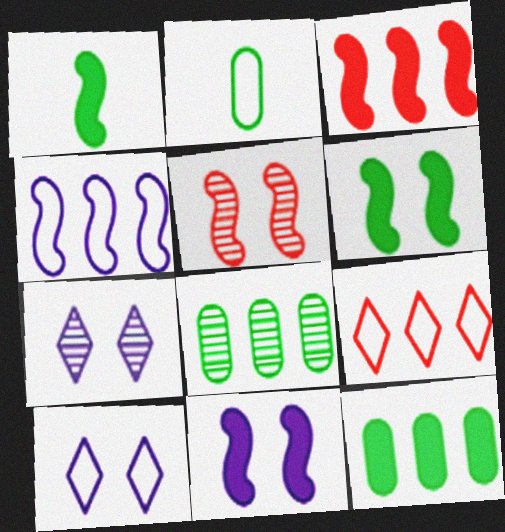[[1, 3, 11], 
[1, 4, 5], 
[2, 3, 7]]